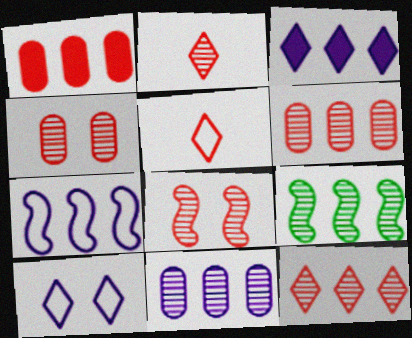[[1, 5, 8], 
[2, 6, 8], 
[3, 7, 11], 
[9, 11, 12]]